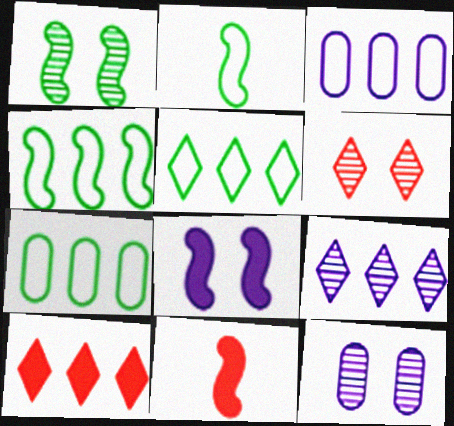[[1, 6, 12], 
[2, 10, 12], 
[4, 5, 7], 
[5, 9, 10], 
[5, 11, 12]]